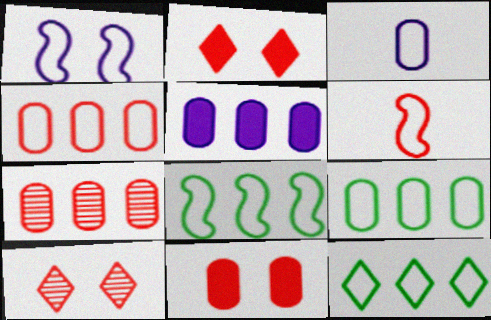[[1, 6, 8], 
[2, 6, 7], 
[5, 7, 9], 
[8, 9, 12]]